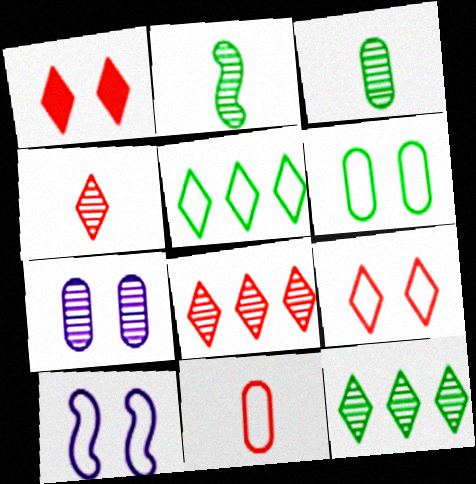[[2, 7, 8], 
[5, 10, 11], 
[6, 9, 10]]